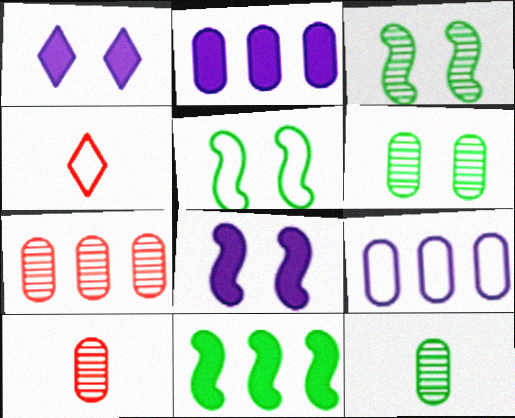[[2, 3, 4], 
[4, 5, 9]]